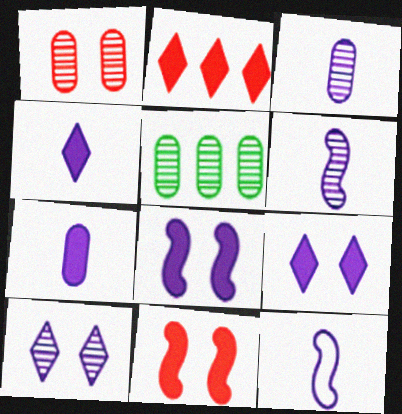[[1, 3, 5], 
[3, 4, 12]]